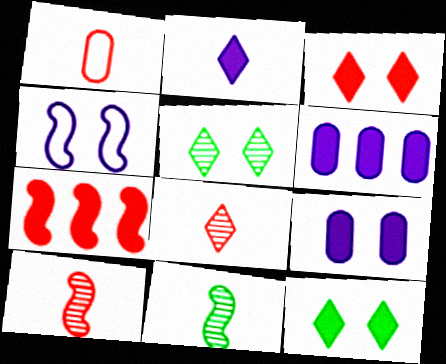[[1, 2, 11], 
[4, 7, 11]]